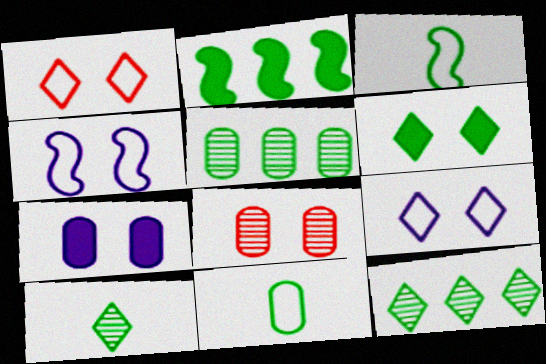[[3, 5, 6], 
[4, 6, 8]]